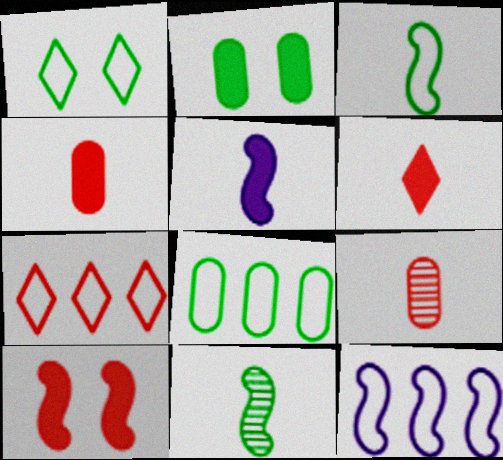[[1, 3, 8], 
[7, 8, 12], 
[7, 9, 10], 
[10, 11, 12]]